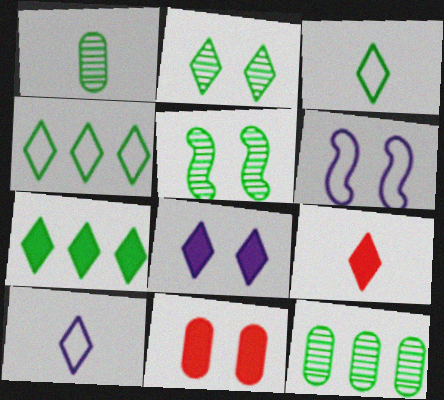[[2, 3, 7], 
[2, 6, 11], 
[6, 9, 12], 
[7, 8, 9]]